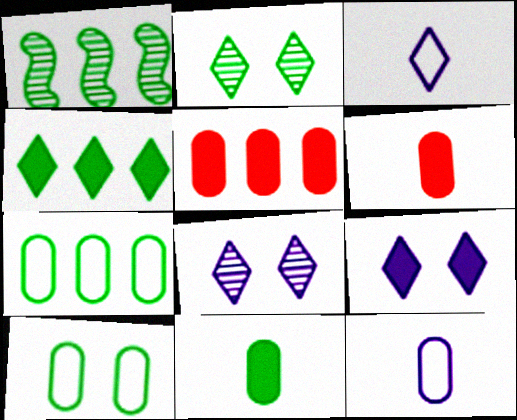[[1, 4, 7]]